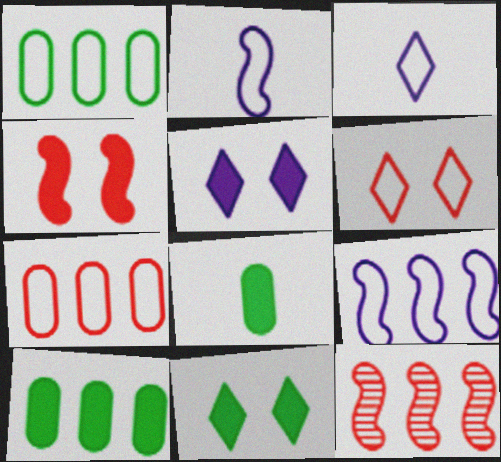[[1, 2, 6]]